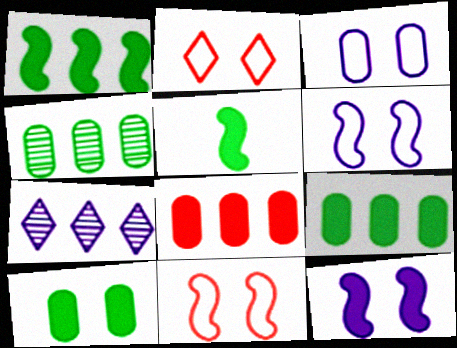[]